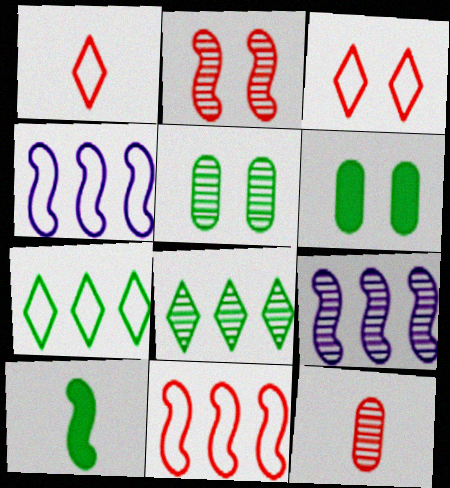[[1, 6, 9], 
[2, 4, 10], 
[5, 7, 10]]